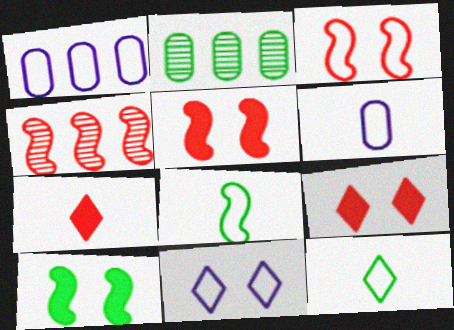[[1, 3, 12], 
[2, 10, 12]]